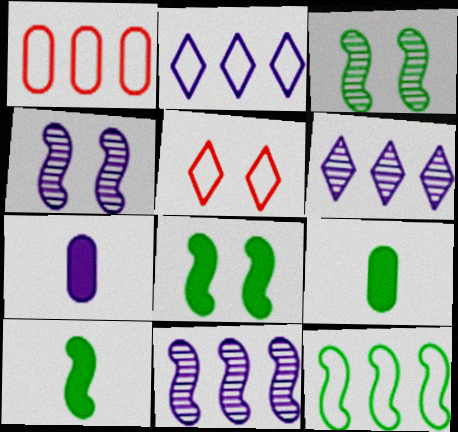[[1, 2, 12], 
[2, 4, 7], 
[3, 10, 12], 
[5, 9, 11]]